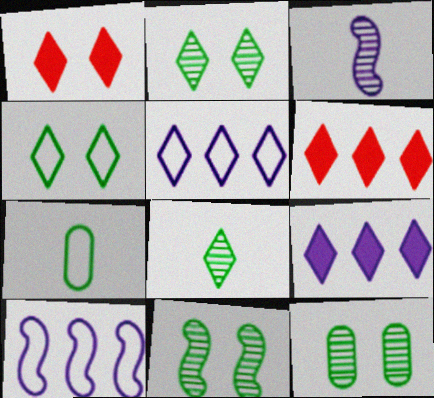[[1, 5, 8], 
[2, 11, 12]]